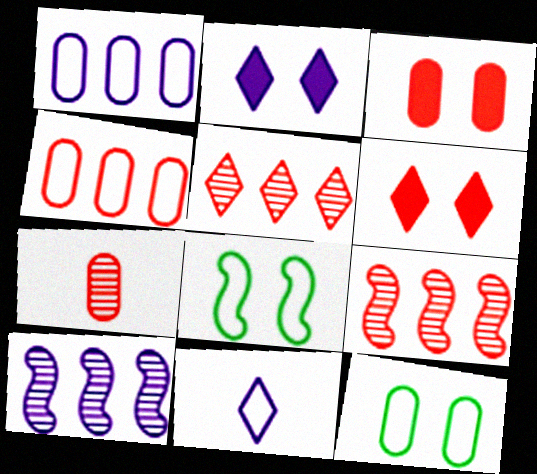[[3, 4, 7], 
[4, 8, 11]]